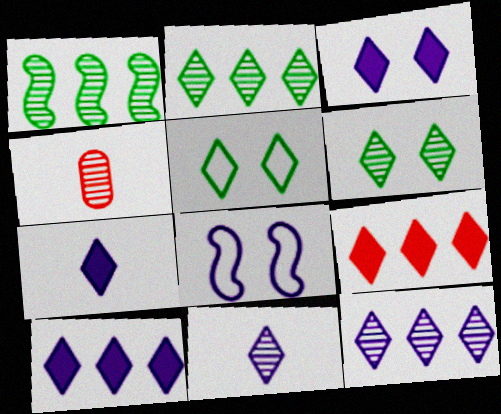[[3, 7, 10], 
[5, 9, 11]]